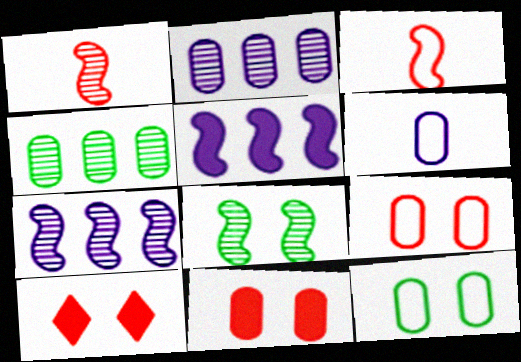[[1, 7, 8], 
[3, 5, 8], 
[4, 6, 11]]